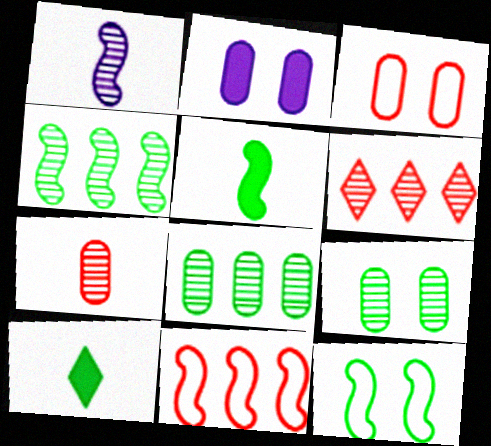[[1, 6, 9], 
[2, 3, 9], 
[4, 5, 12], 
[8, 10, 12]]